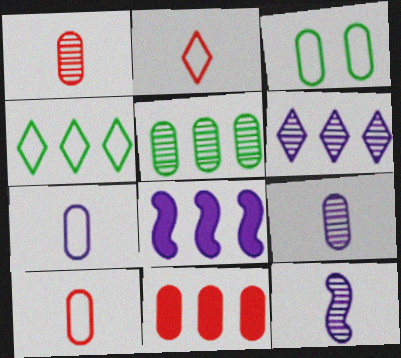[[3, 9, 11]]